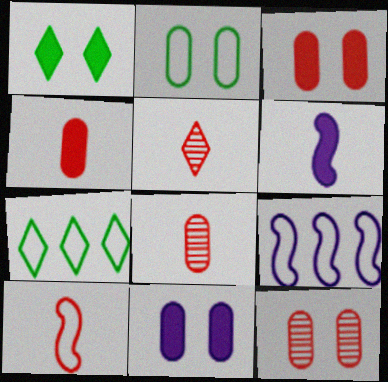[[1, 8, 9], 
[2, 11, 12], 
[4, 5, 10], 
[6, 7, 12]]